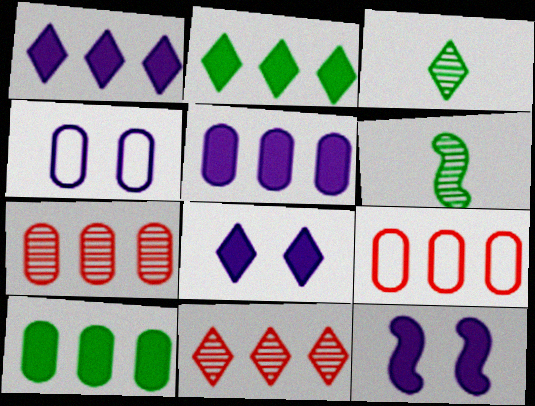[[3, 9, 12], 
[6, 8, 9]]